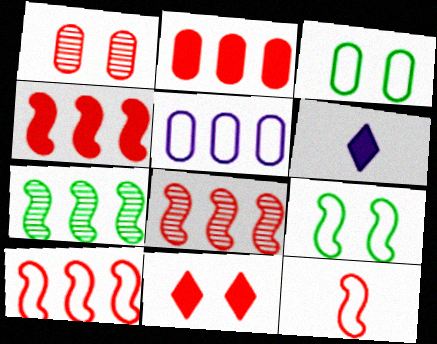[[3, 6, 8], 
[4, 8, 10]]